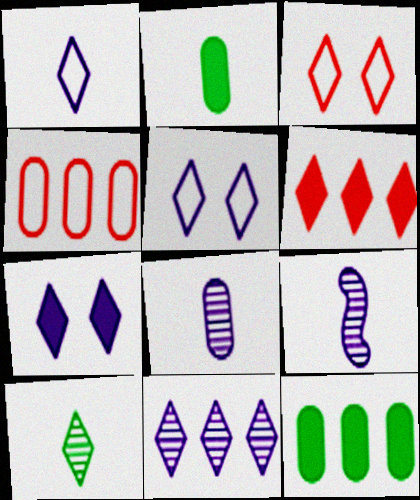[[1, 7, 11], 
[3, 9, 12], 
[5, 6, 10]]